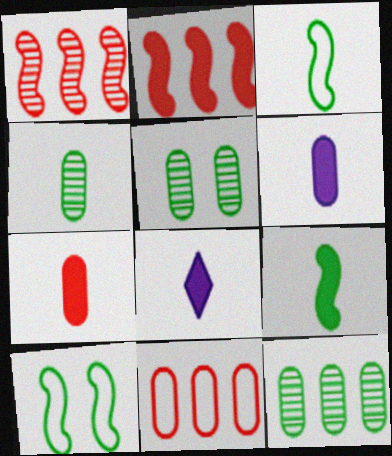[[4, 5, 12], 
[5, 6, 11], 
[7, 8, 9]]